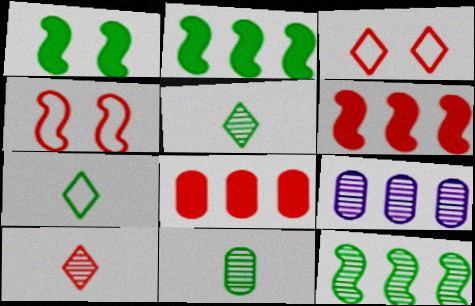[[4, 8, 10]]